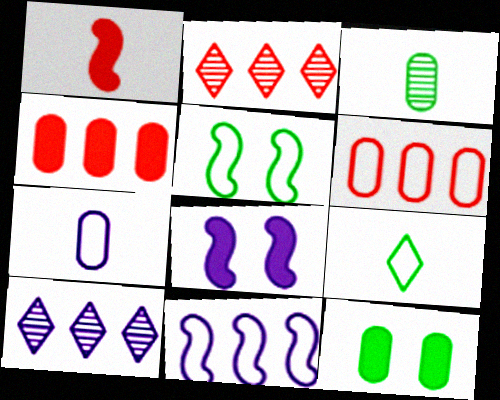[[7, 8, 10]]